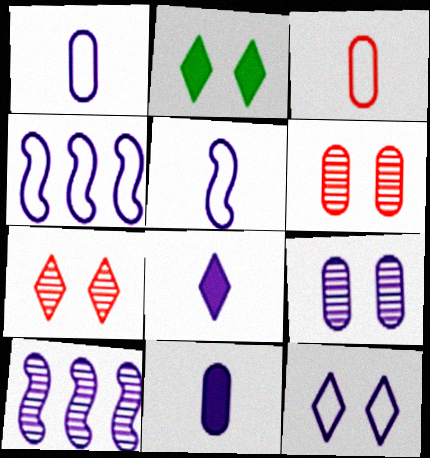[[1, 4, 12], 
[2, 3, 10], 
[2, 7, 12], 
[4, 8, 9], 
[10, 11, 12]]